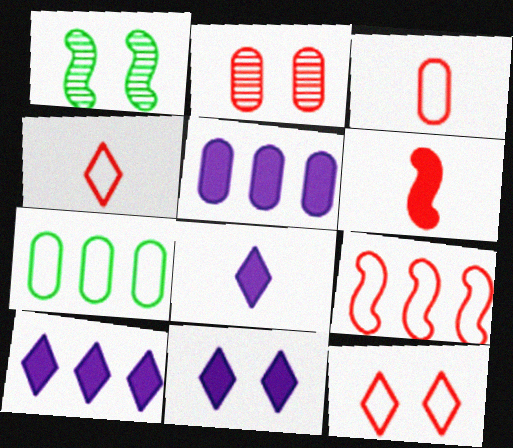[[1, 3, 10], 
[1, 4, 5], 
[3, 9, 12], 
[8, 10, 11]]